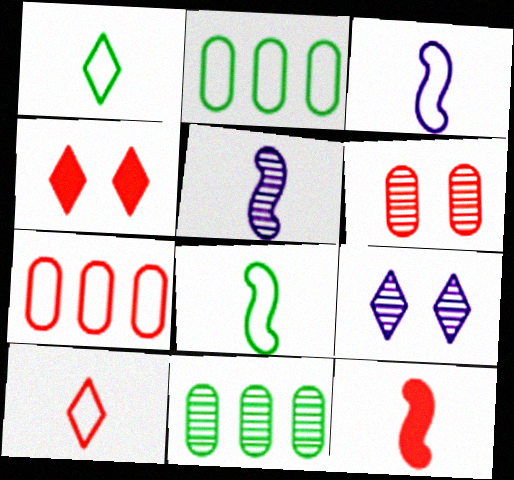[[2, 4, 5], 
[2, 9, 12], 
[3, 4, 11], 
[5, 8, 12]]